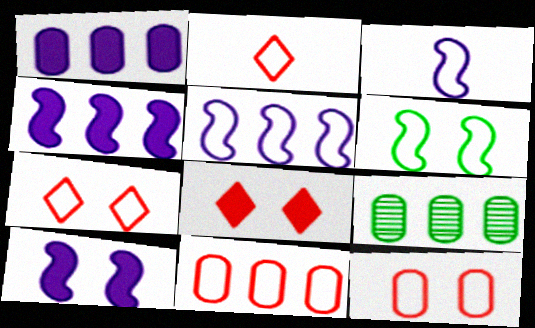[[1, 9, 11], 
[2, 9, 10], 
[3, 8, 9]]